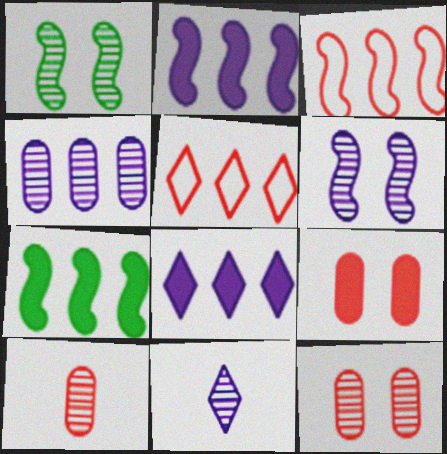[[4, 5, 7], 
[4, 6, 11]]